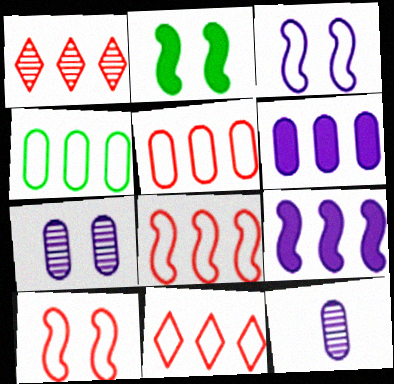[[1, 4, 9], 
[2, 11, 12], 
[5, 8, 11]]